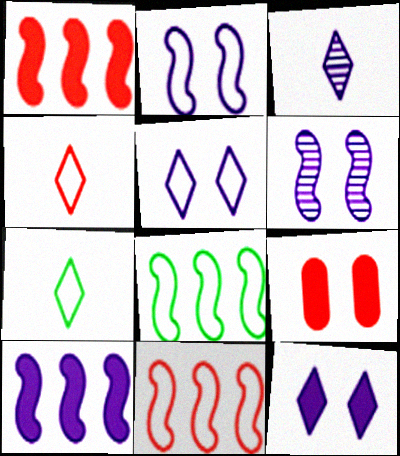[[3, 8, 9]]